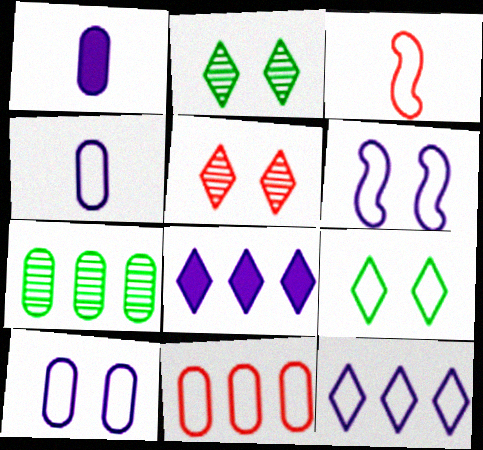[[4, 6, 12]]